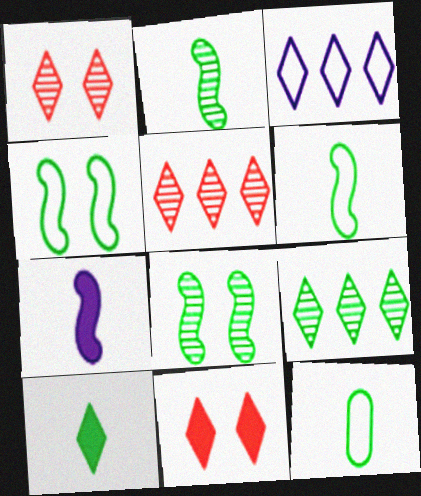[[1, 3, 10], 
[2, 10, 12]]